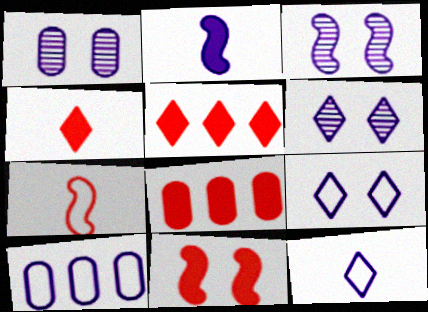[[1, 3, 6], 
[2, 6, 10], 
[4, 8, 11]]